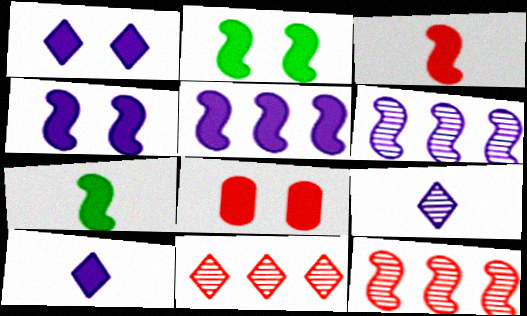[[1, 2, 8], 
[2, 3, 5]]